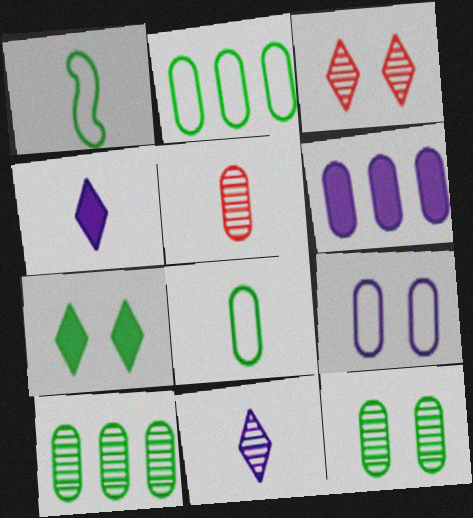[[1, 3, 6], 
[1, 4, 5], 
[1, 7, 10]]